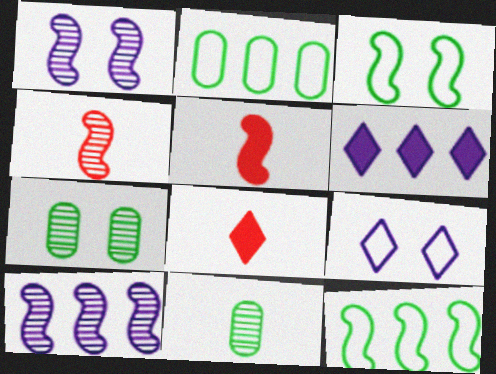[[1, 2, 8], 
[1, 5, 12], 
[3, 5, 10]]